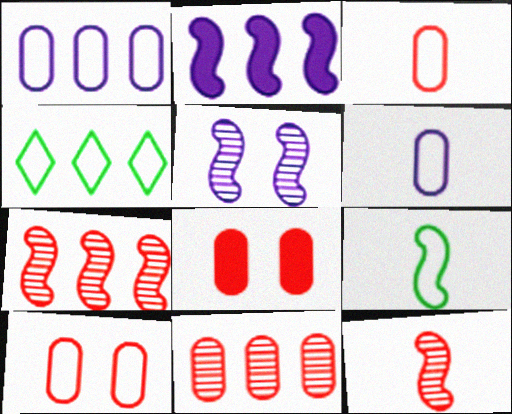[[2, 4, 11], 
[3, 8, 11]]